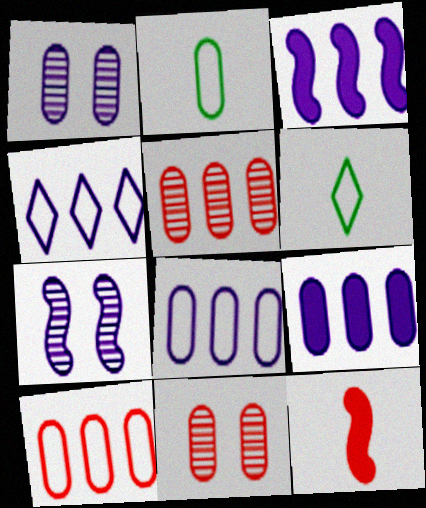[[2, 9, 11], 
[3, 6, 11]]